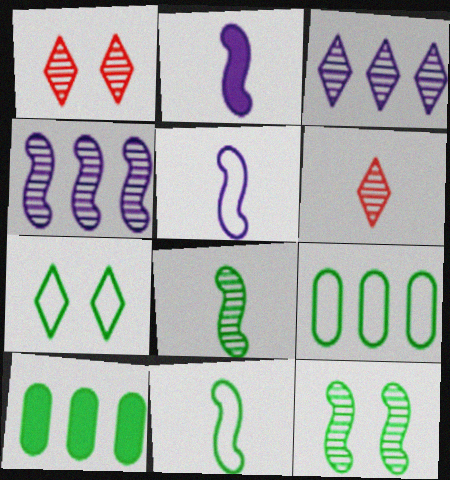[[1, 2, 9], 
[1, 5, 10], 
[7, 8, 10], 
[7, 9, 11]]